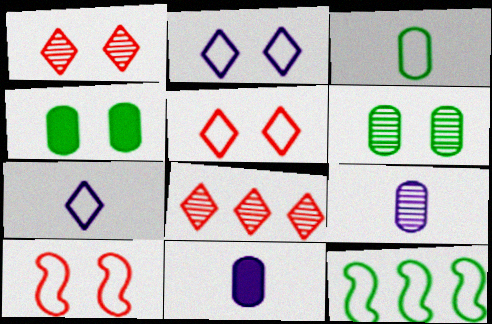[[1, 11, 12]]